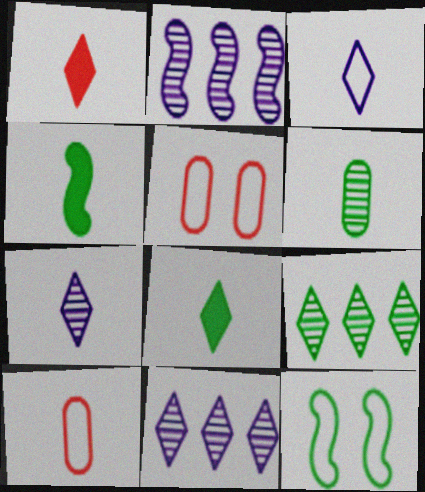[[2, 5, 8], 
[4, 5, 11], 
[4, 7, 10]]